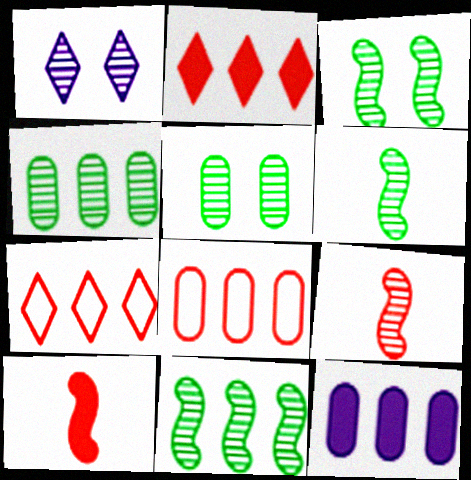[[1, 4, 9], 
[3, 6, 11], 
[4, 8, 12], 
[7, 11, 12]]